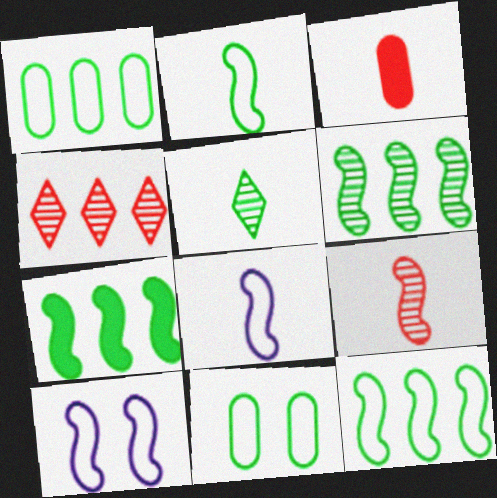[[3, 5, 8], 
[5, 7, 11], 
[6, 7, 12], 
[7, 9, 10]]